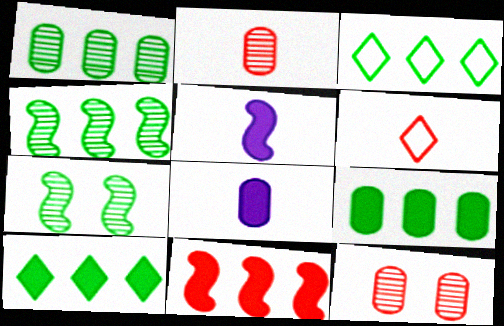[[3, 4, 9], 
[3, 5, 12], 
[6, 11, 12]]